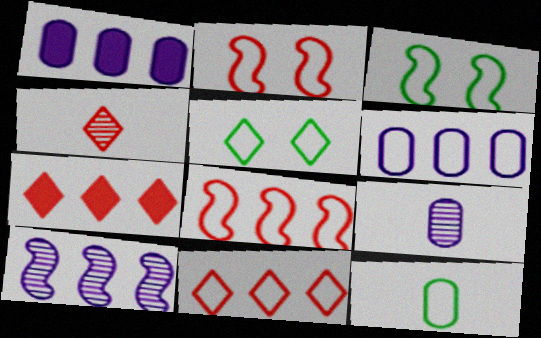[[1, 3, 4], 
[3, 7, 9]]